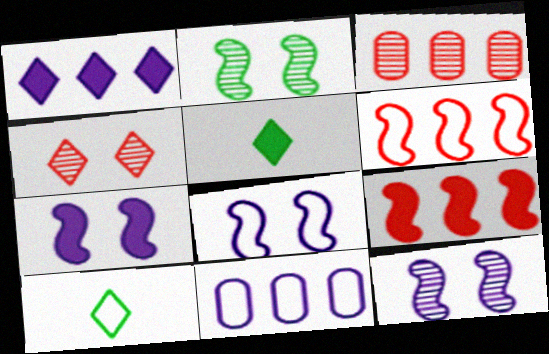[[1, 4, 10], 
[3, 5, 8], 
[3, 7, 10], 
[7, 8, 12]]